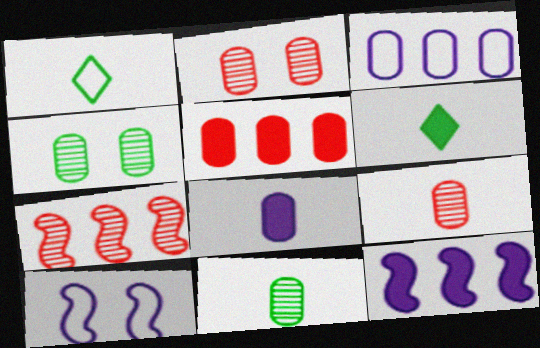[[1, 2, 12]]